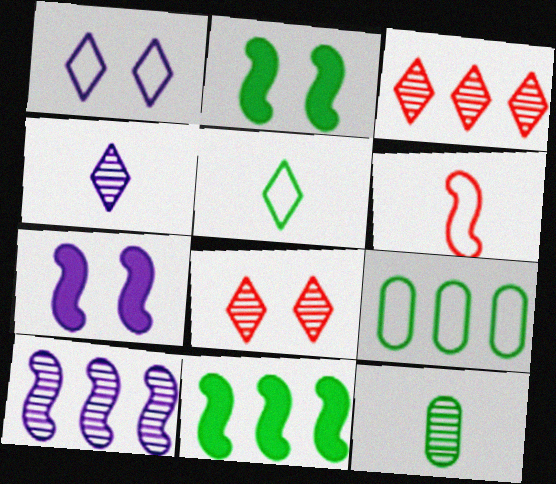[[1, 6, 9], 
[2, 6, 10], 
[8, 10, 12]]